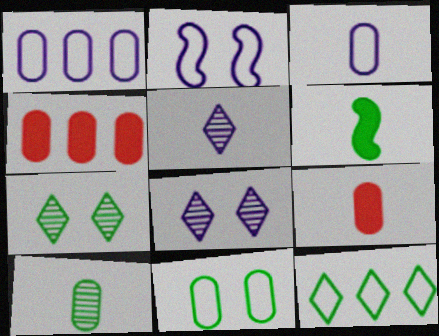[[3, 9, 10]]